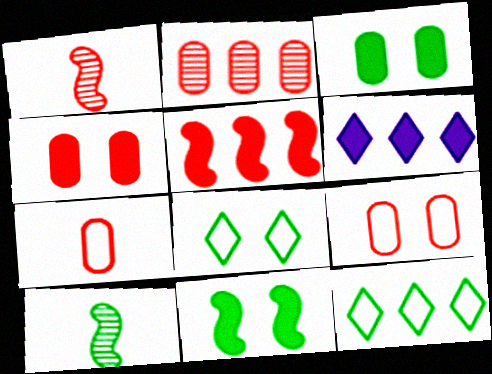[[2, 4, 7], 
[3, 10, 12], 
[6, 9, 10]]